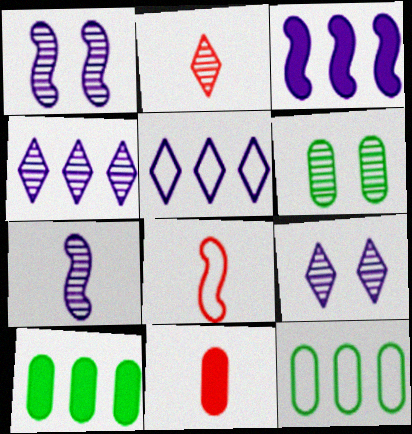[[2, 8, 11], 
[8, 9, 10]]